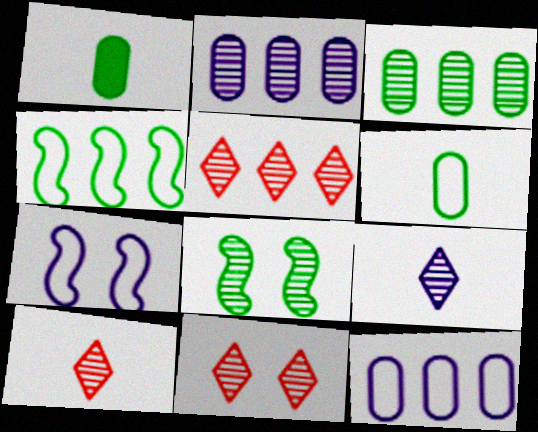[[1, 5, 7], 
[2, 8, 10], 
[5, 10, 11]]